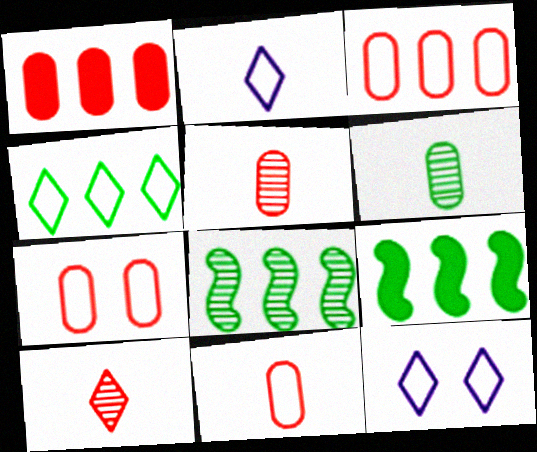[[1, 5, 7], 
[3, 7, 11], 
[5, 9, 12]]